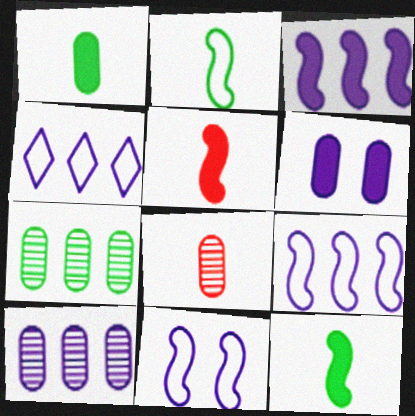[[3, 4, 10]]